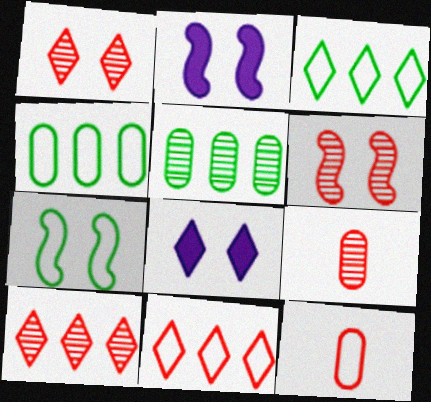[[2, 3, 9], 
[2, 6, 7], 
[6, 9, 10]]